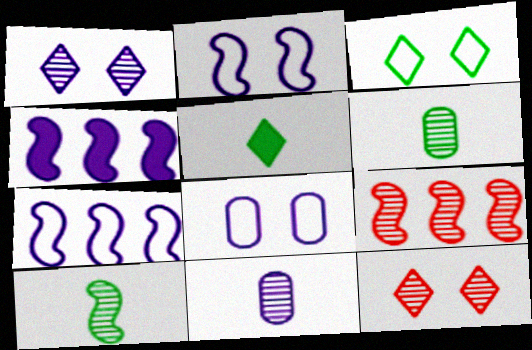[[1, 6, 9], 
[5, 8, 9]]